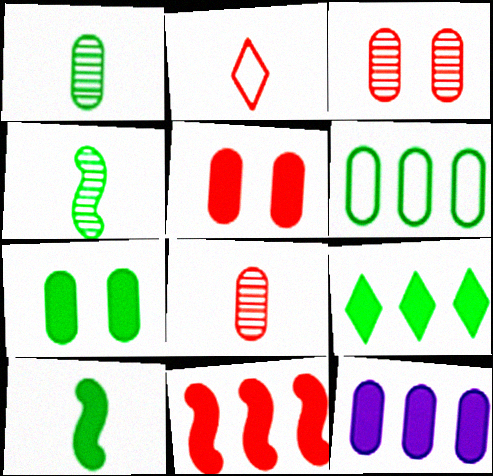[[1, 6, 7], 
[2, 3, 11], 
[7, 9, 10], 
[9, 11, 12]]